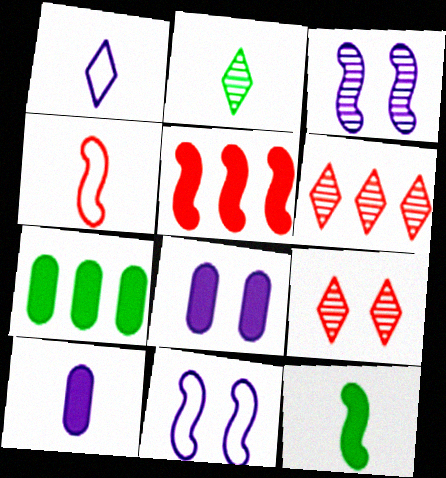[[2, 4, 10]]